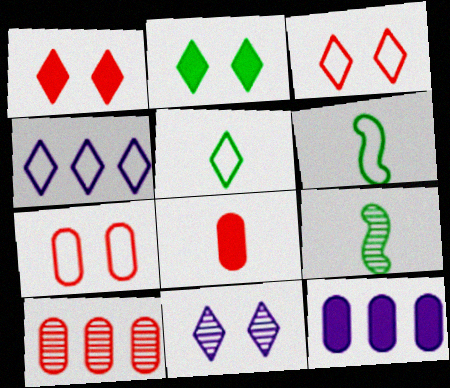[[2, 3, 11], 
[3, 4, 5], 
[3, 9, 12], 
[4, 6, 7], 
[7, 8, 10], 
[9, 10, 11]]